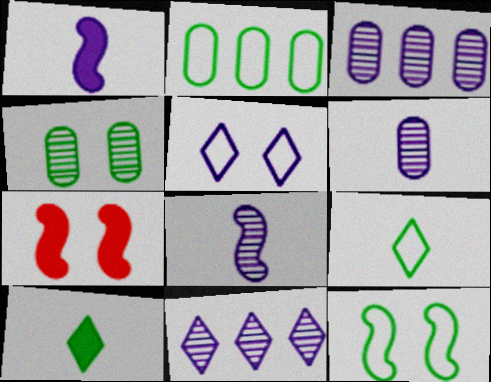[[1, 3, 5], 
[2, 9, 12], 
[3, 7, 9], 
[4, 5, 7]]